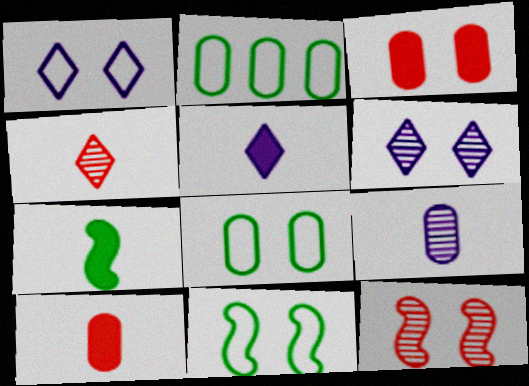[[2, 3, 9], 
[2, 5, 12], 
[3, 6, 11], 
[5, 7, 10]]